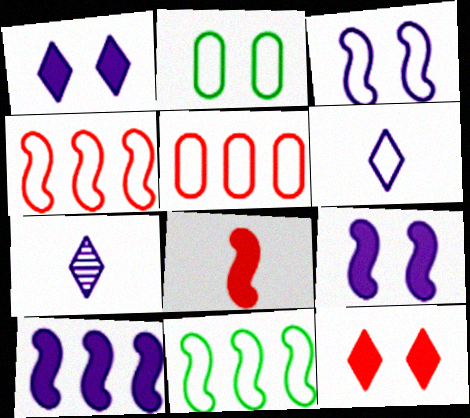[[2, 4, 6]]